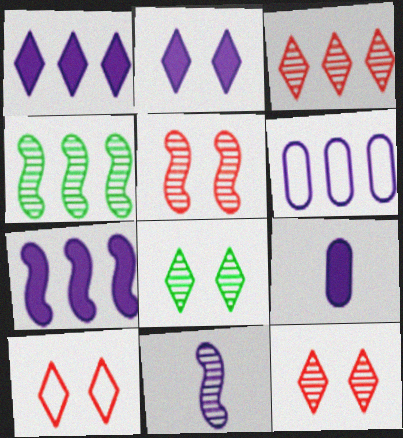[[2, 6, 11], 
[2, 7, 9], 
[2, 8, 10], 
[4, 5, 11], 
[4, 9, 10]]